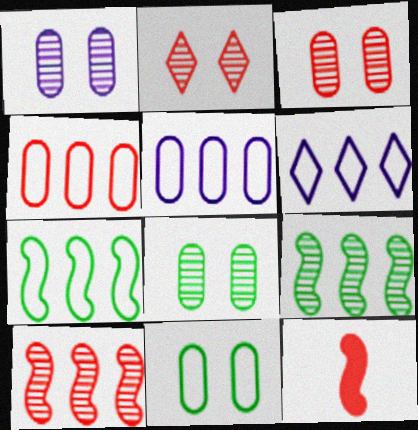[[1, 3, 8], 
[2, 4, 12], 
[4, 6, 7], 
[6, 8, 12]]